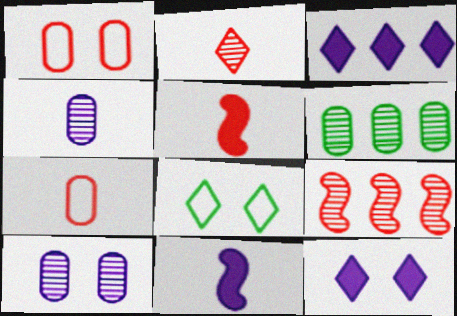[[2, 3, 8], 
[2, 5, 7]]